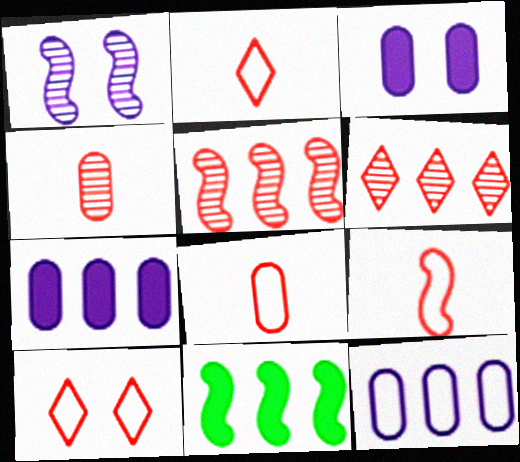[[1, 9, 11], 
[2, 8, 9], 
[6, 11, 12]]